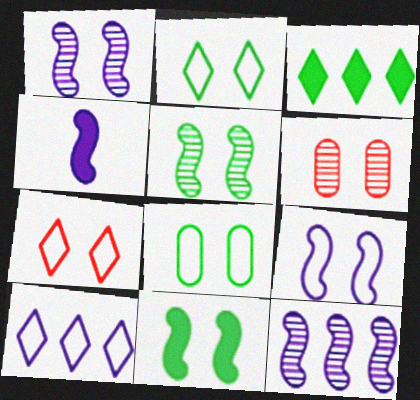[[4, 9, 12], 
[7, 8, 9]]